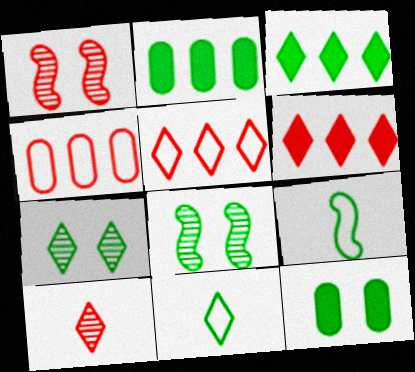[[2, 7, 9], 
[2, 8, 11], 
[3, 7, 11]]